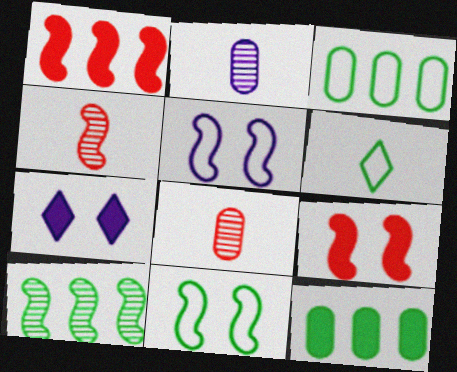[[3, 4, 7], 
[3, 6, 11]]